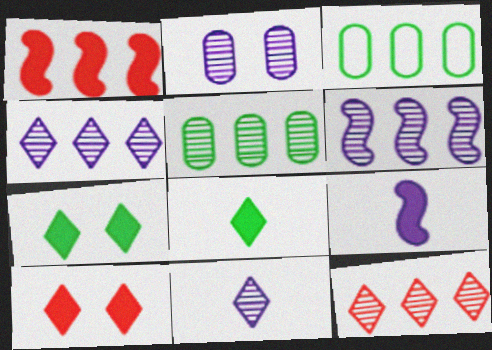[[1, 3, 4], 
[2, 6, 11], 
[5, 6, 12]]